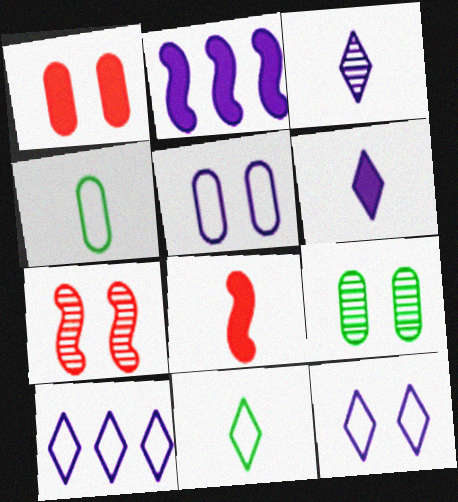[[1, 5, 9], 
[2, 3, 5], 
[3, 4, 8], 
[8, 9, 10]]